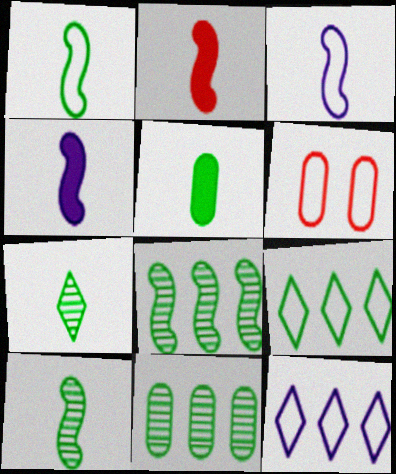[[1, 5, 7], 
[1, 6, 12], 
[2, 3, 10], 
[3, 6, 9]]